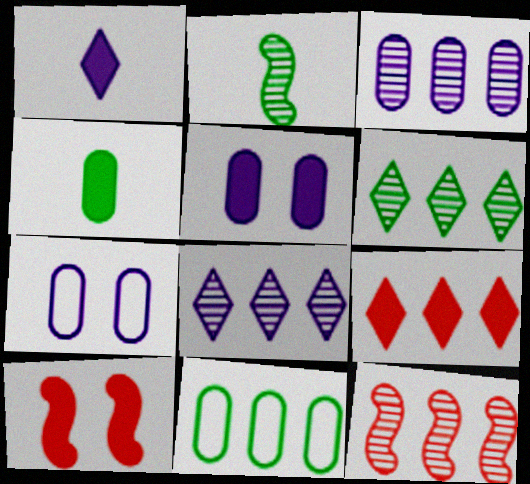[[2, 7, 9], 
[3, 6, 12]]